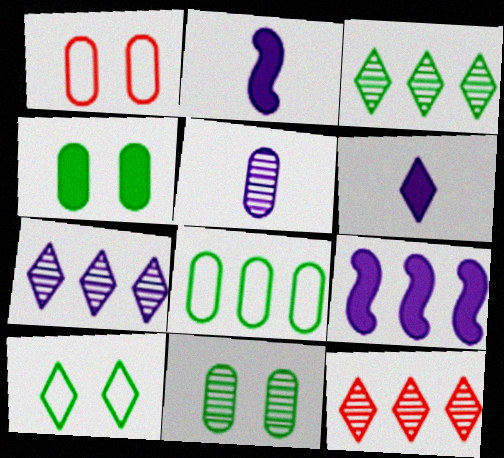[[1, 2, 3], 
[3, 7, 12], 
[6, 10, 12], 
[8, 9, 12]]